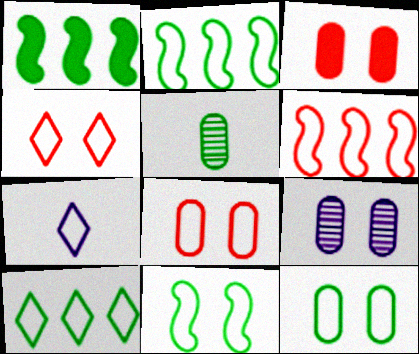[[2, 7, 8], 
[3, 9, 12], 
[4, 7, 10], 
[6, 7, 12]]